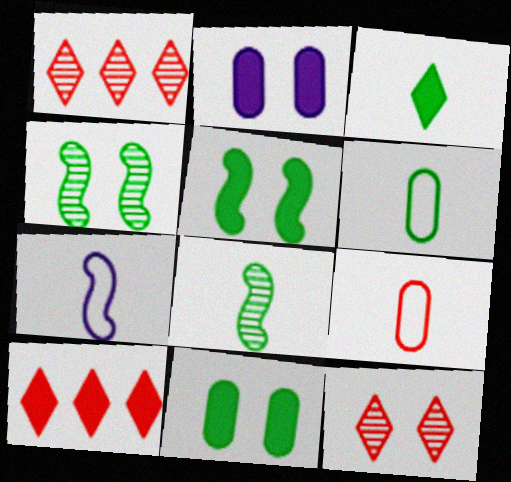[[1, 7, 11], 
[3, 6, 8]]